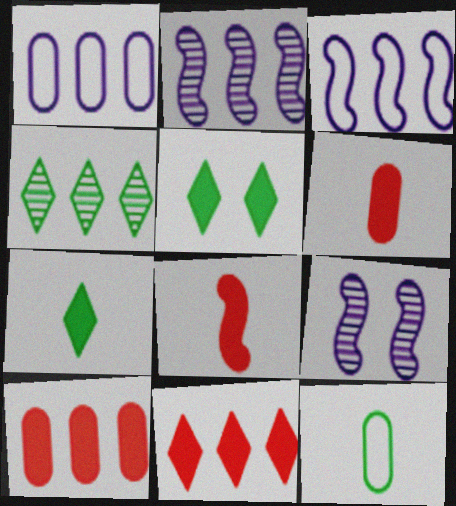[[3, 4, 10], 
[9, 11, 12]]